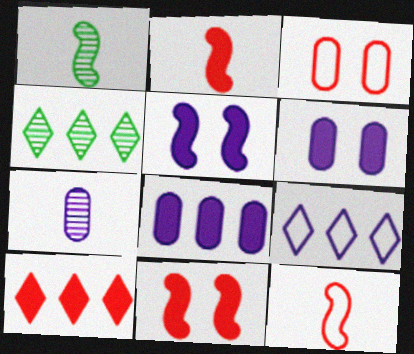[[4, 6, 12], 
[4, 9, 10], 
[5, 7, 9]]